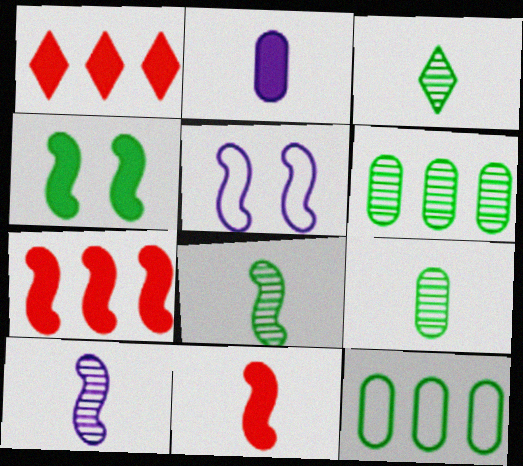[[1, 2, 4], 
[1, 5, 9], 
[3, 4, 12], 
[3, 8, 9], 
[5, 7, 8]]